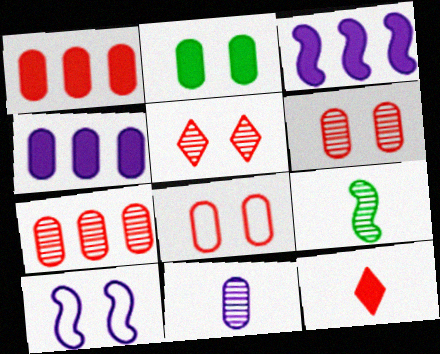[[2, 3, 12], 
[2, 5, 10]]